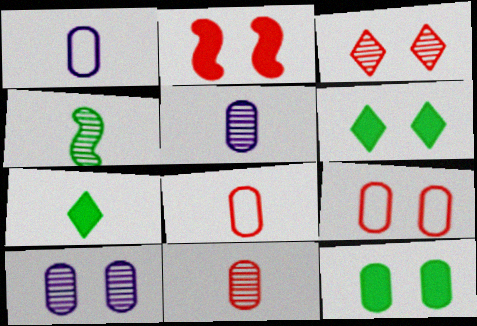[[2, 3, 9], 
[9, 10, 12]]